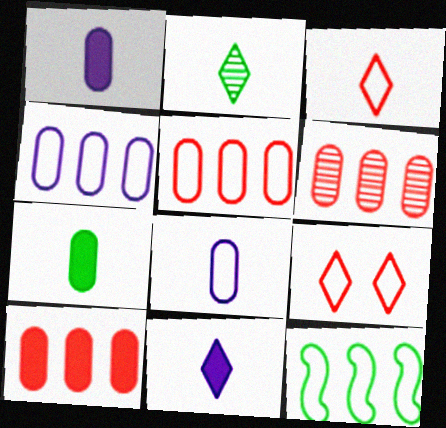[[2, 3, 11], 
[5, 6, 10], 
[8, 9, 12]]